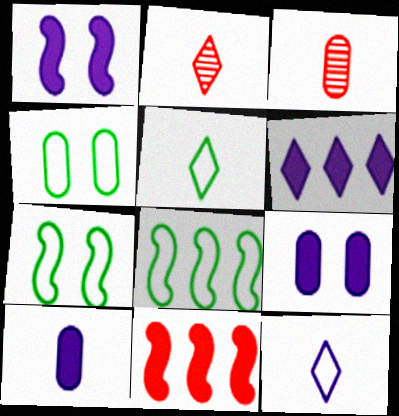[[1, 6, 10], 
[2, 8, 9], 
[3, 6, 7], 
[4, 5, 8]]